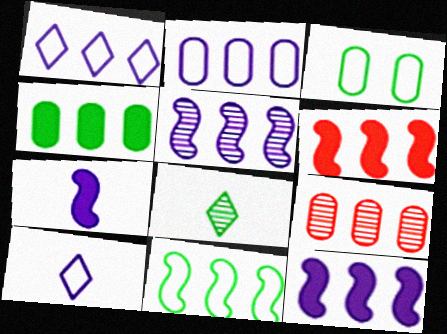[[2, 4, 9], 
[5, 6, 11]]